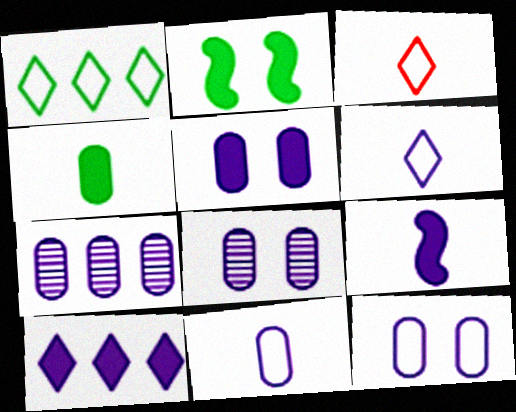[[2, 3, 7], 
[5, 7, 11], 
[5, 8, 12], 
[5, 9, 10]]